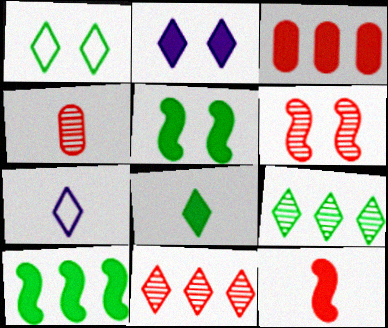[[1, 8, 9], 
[4, 6, 11]]